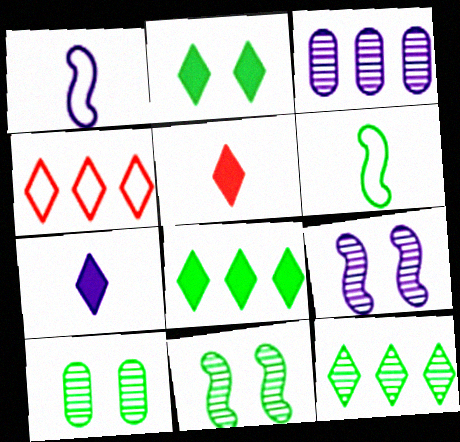[[6, 8, 10]]